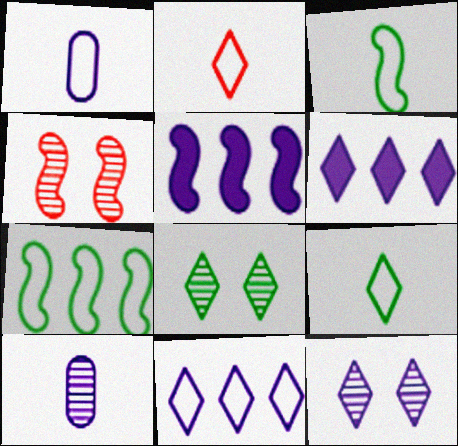[[1, 2, 3], 
[1, 5, 12], 
[2, 6, 8], 
[3, 4, 5]]